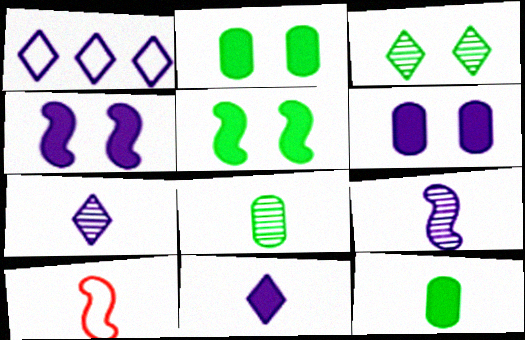[[1, 6, 9], 
[7, 10, 12], 
[8, 10, 11]]